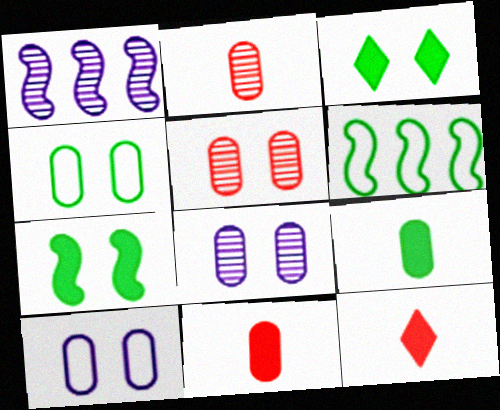[[1, 4, 12], 
[6, 8, 12]]